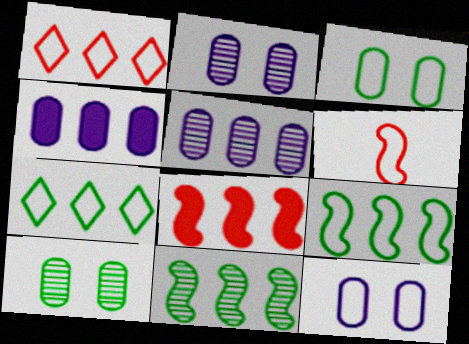[[1, 4, 11], 
[5, 7, 8], 
[6, 7, 12]]